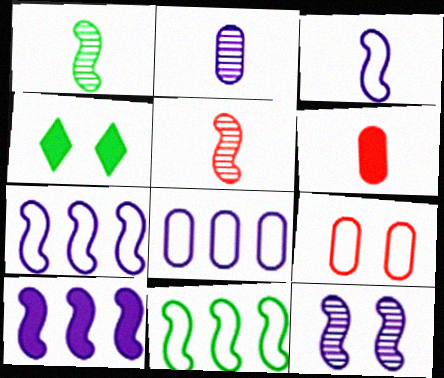[[3, 10, 12], 
[4, 5, 8], 
[4, 6, 10], 
[4, 9, 12]]